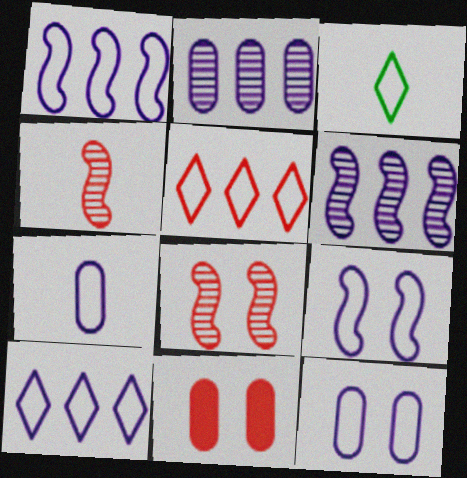[[3, 6, 11], 
[4, 5, 11], 
[7, 9, 10]]